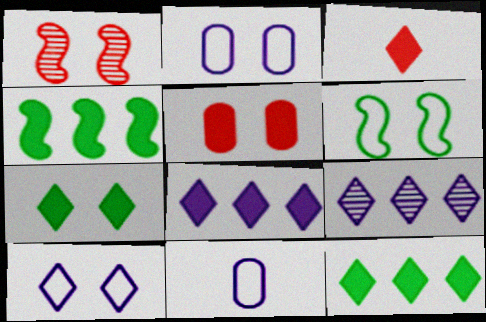[[1, 2, 7], 
[1, 11, 12], 
[3, 7, 8]]